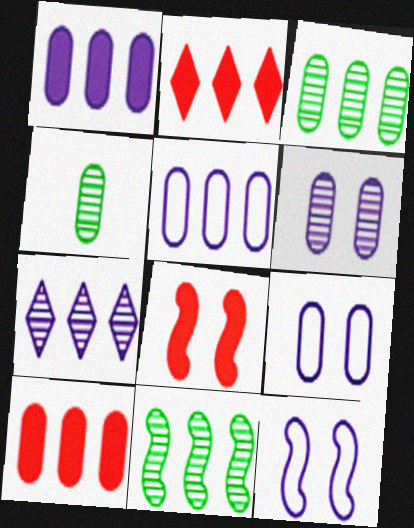[[2, 4, 12], 
[2, 5, 11], 
[3, 5, 10], 
[4, 9, 10]]